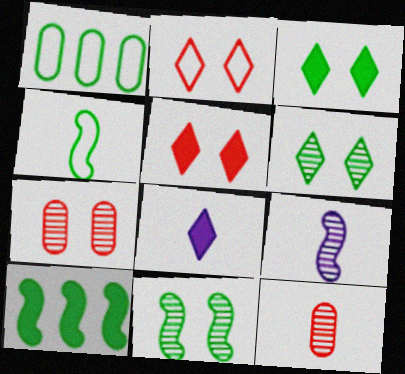[[1, 5, 9], 
[4, 8, 12], 
[4, 10, 11]]